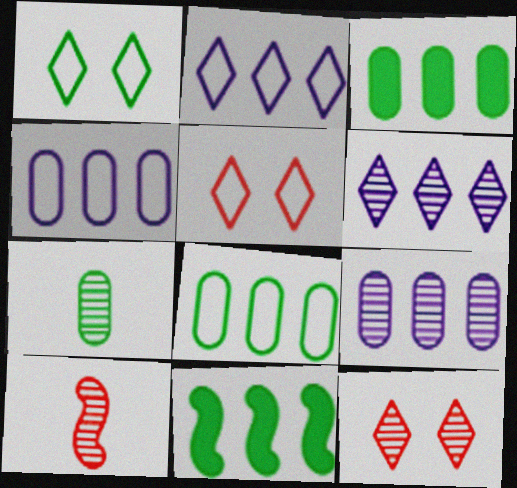[[1, 7, 11]]